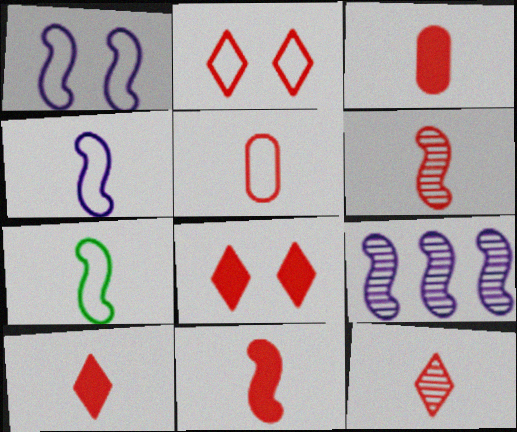[[3, 10, 11], 
[5, 6, 10], 
[5, 11, 12]]